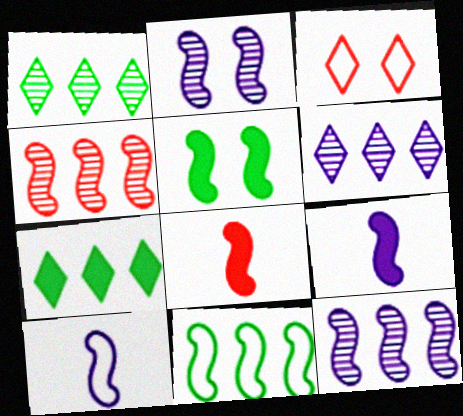[[2, 8, 11], 
[4, 5, 10]]